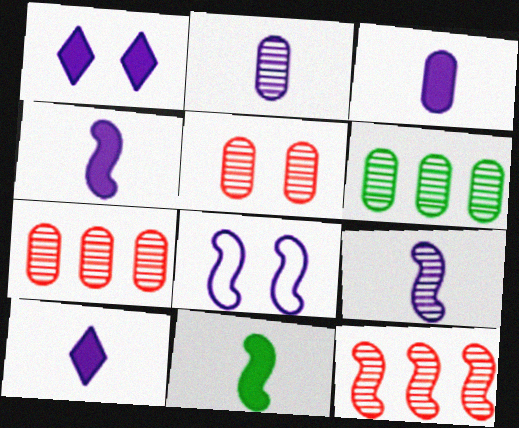[[2, 5, 6], 
[3, 4, 10], 
[8, 11, 12]]